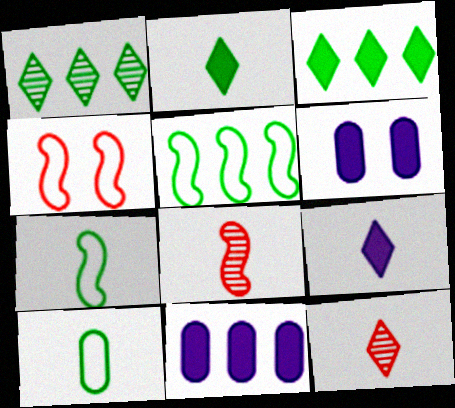[[5, 6, 12], 
[8, 9, 10]]